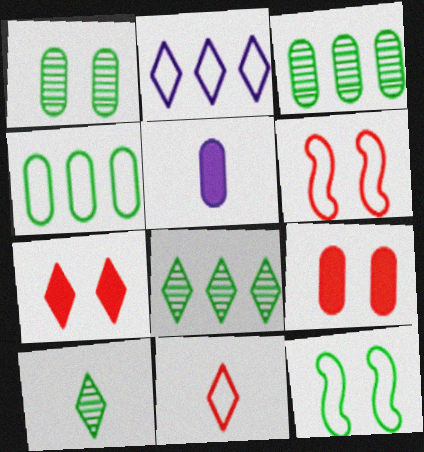[[2, 7, 10], 
[5, 6, 8]]